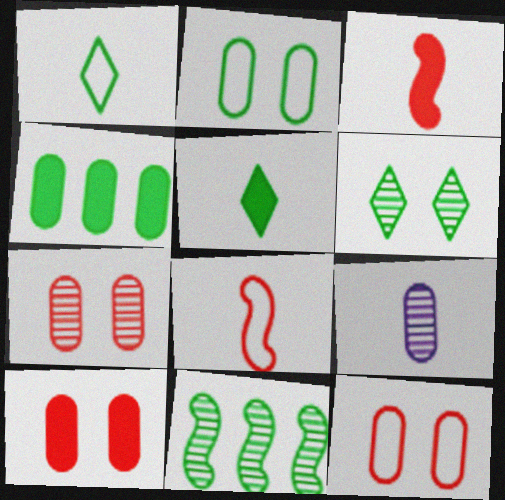[[1, 3, 9], 
[2, 5, 11], 
[4, 9, 12], 
[5, 8, 9], 
[7, 10, 12]]